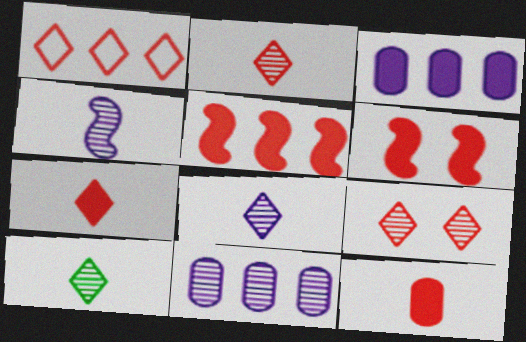[[1, 7, 9], 
[2, 8, 10]]